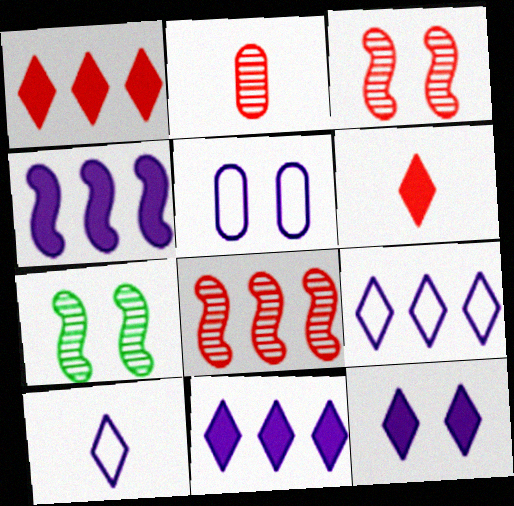[]